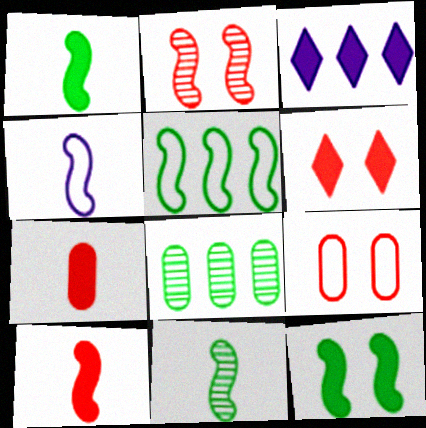[[2, 6, 9], 
[3, 7, 12], 
[3, 9, 11], 
[4, 6, 8], 
[4, 10, 11], 
[5, 11, 12]]